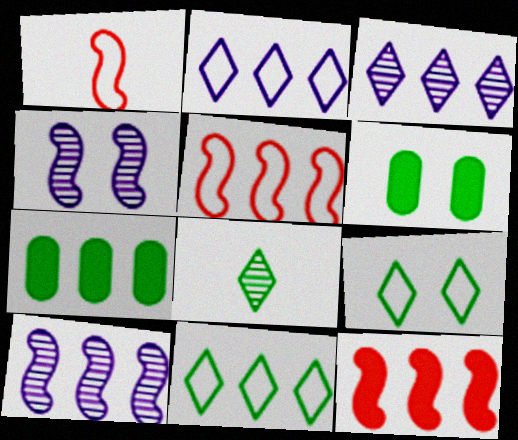[[1, 3, 6], 
[3, 5, 7]]